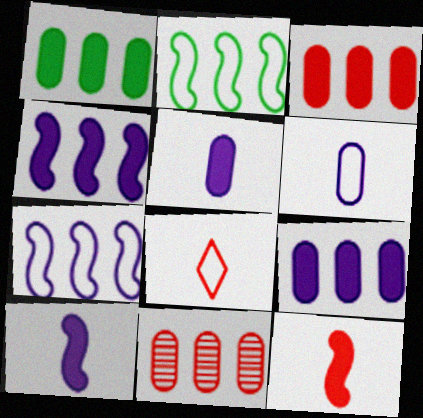[[1, 3, 9]]